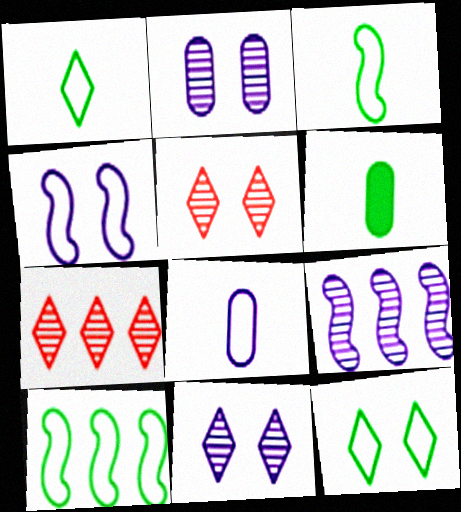[[4, 6, 7]]